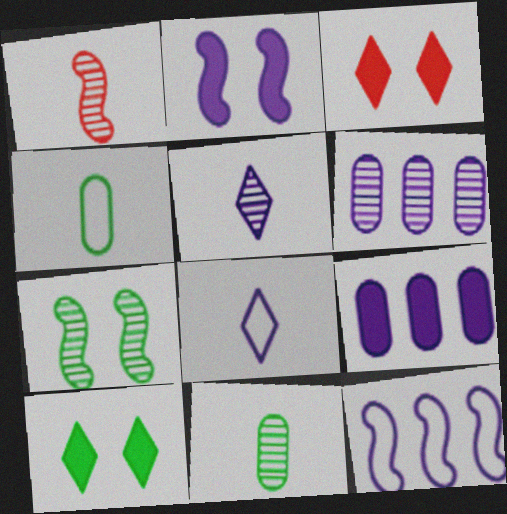[[1, 5, 11], 
[2, 6, 8], 
[3, 11, 12]]